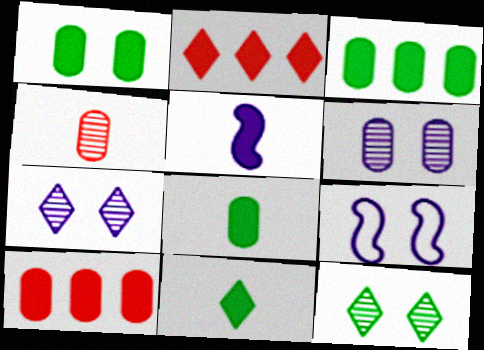[[1, 2, 5], 
[1, 3, 8]]